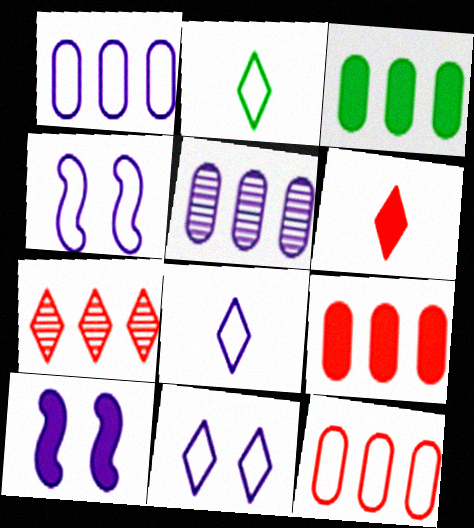[[1, 4, 8], 
[2, 4, 12], 
[3, 5, 12], 
[3, 6, 10], 
[5, 8, 10]]